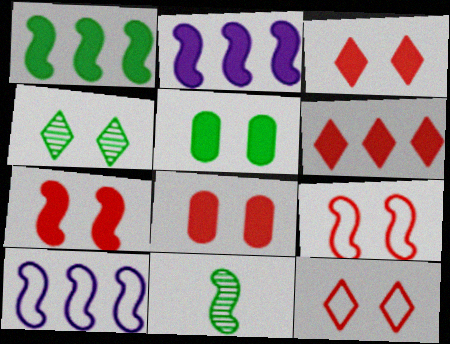[[2, 9, 11], 
[3, 7, 8], 
[7, 10, 11]]